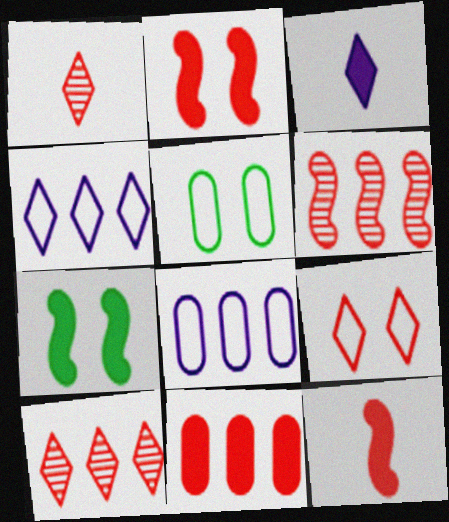[[1, 7, 8], 
[3, 5, 6], 
[3, 7, 11]]